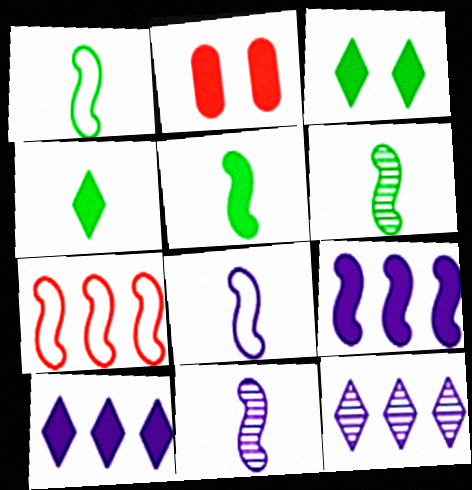[[1, 2, 12], 
[1, 5, 6], 
[2, 4, 9], 
[2, 5, 10]]